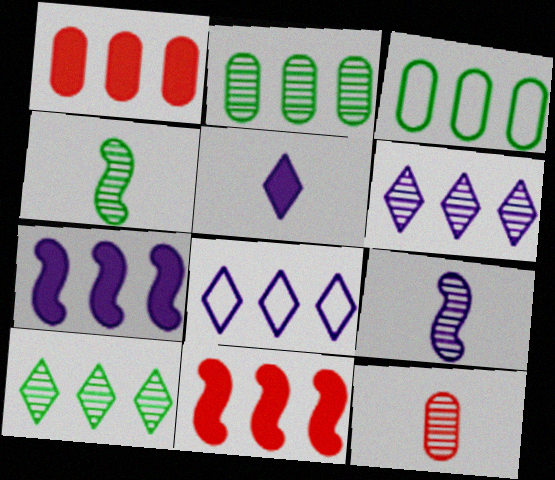[[2, 8, 11], 
[3, 6, 11]]